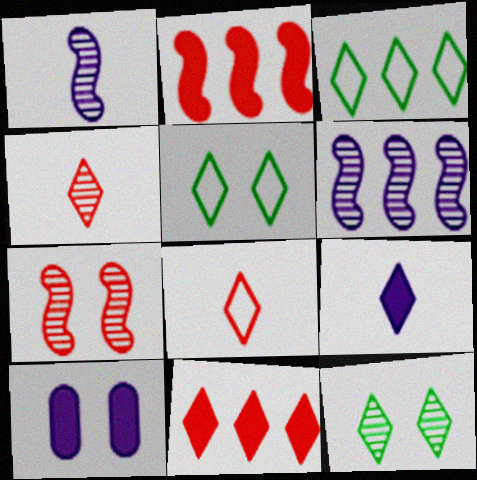[[5, 7, 10]]